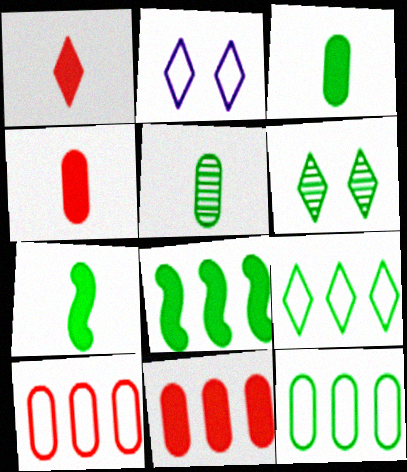[[6, 7, 12]]